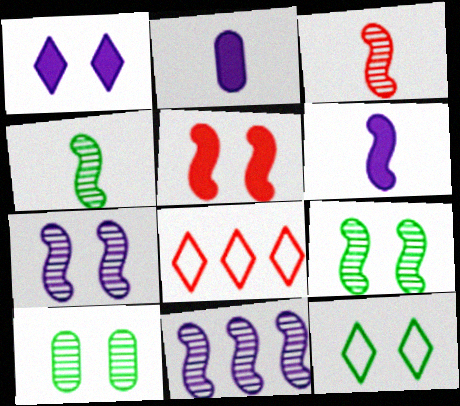[[2, 8, 9], 
[3, 9, 11], 
[6, 8, 10]]